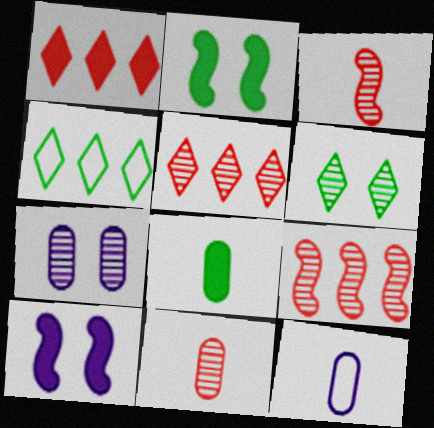[[1, 8, 10], 
[2, 5, 12], 
[4, 10, 11], 
[8, 11, 12]]